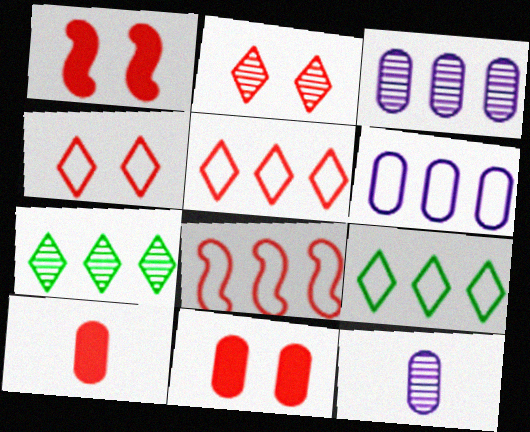[[1, 9, 12], 
[2, 8, 10], 
[6, 8, 9]]